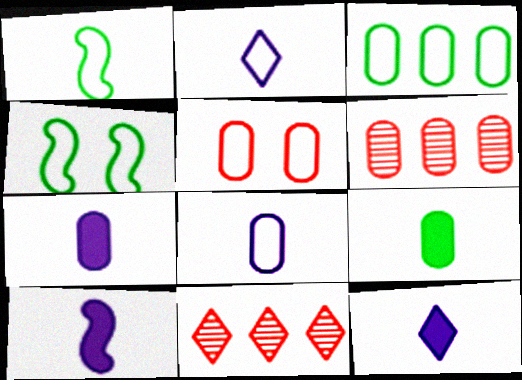[[3, 5, 8], 
[4, 6, 12], 
[4, 7, 11], 
[7, 10, 12]]